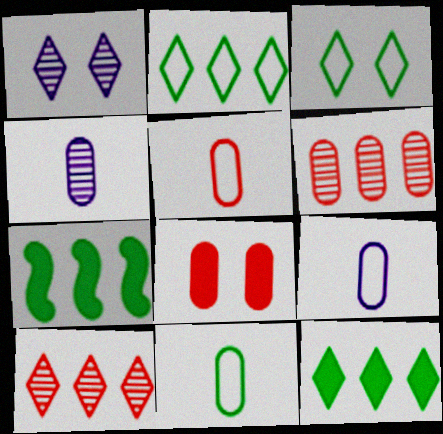[[1, 5, 7], 
[5, 6, 8], 
[5, 9, 11]]